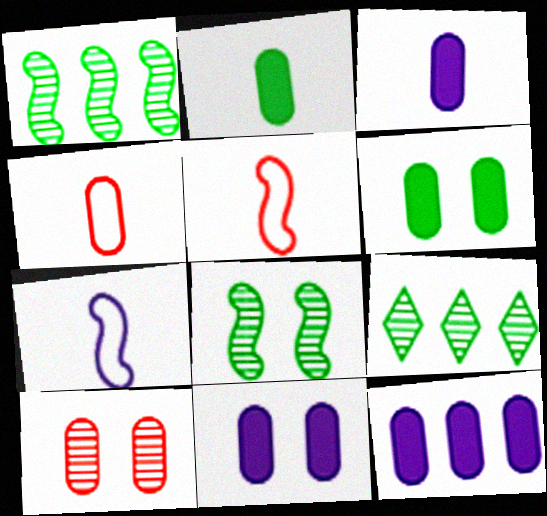[[3, 11, 12], 
[5, 9, 11]]